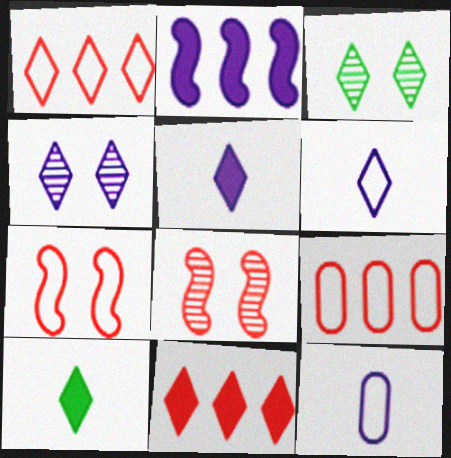[[1, 3, 5], 
[1, 4, 10], 
[2, 4, 12], 
[3, 6, 11]]